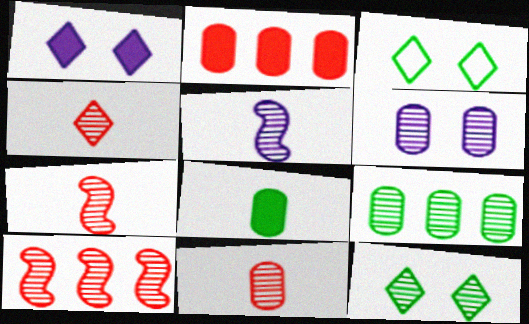[[2, 3, 5], 
[4, 7, 11], 
[6, 9, 11]]